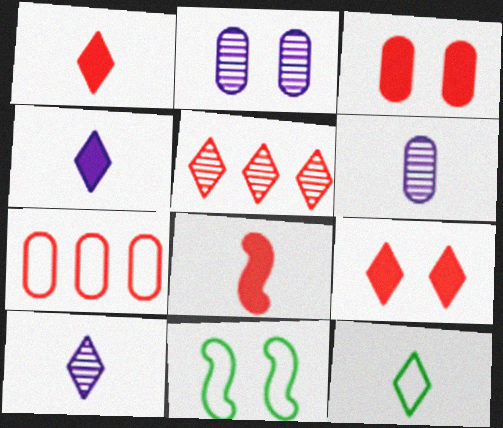[[1, 10, 12], 
[2, 9, 11], 
[6, 8, 12]]